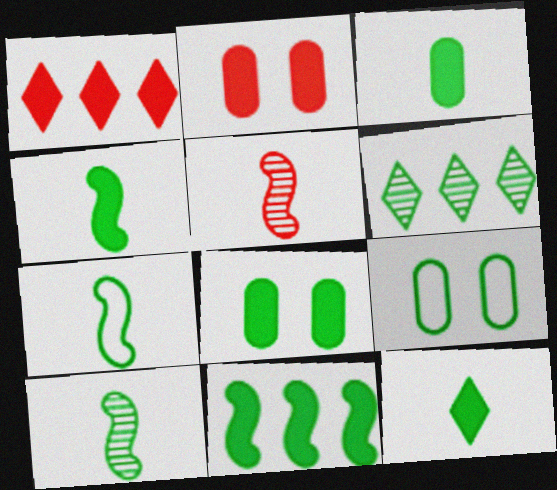[[3, 4, 12], 
[4, 6, 9], 
[4, 7, 10], 
[6, 7, 8], 
[8, 11, 12]]